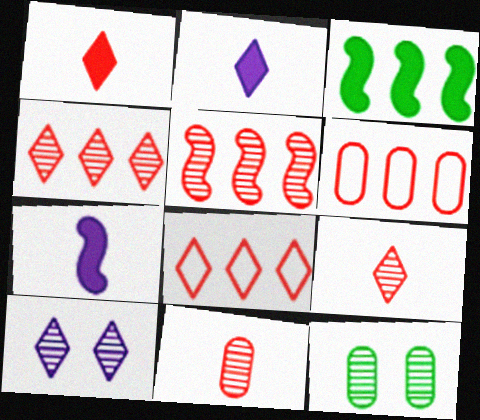[[7, 8, 12]]